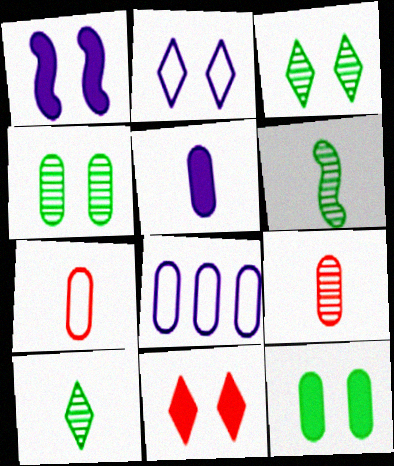[[1, 11, 12], 
[2, 3, 11], 
[6, 8, 11], 
[8, 9, 12]]